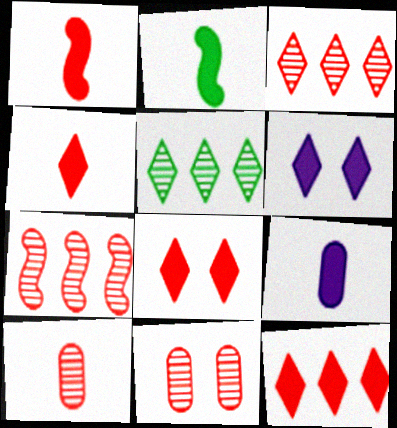[[2, 4, 9], 
[4, 8, 12]]